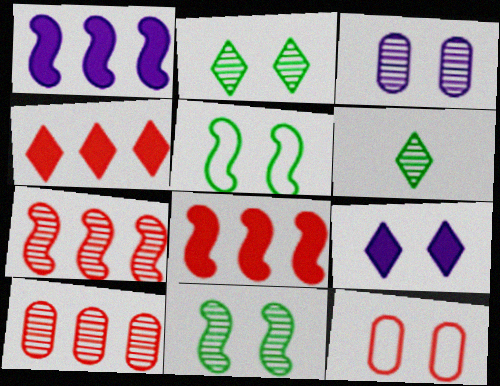[[1, 6, 12], 
[3, 6, 7], 
[9, 11, 12]]